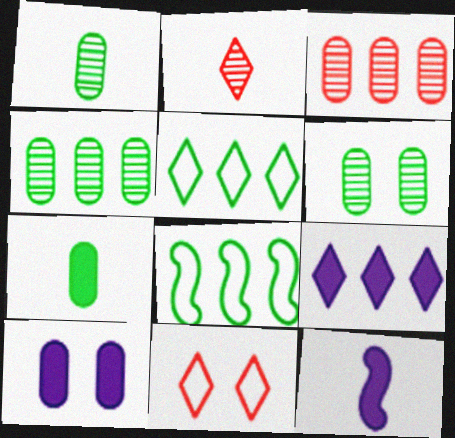[[1, 4, 6], 
[2, 8, 10], 
[3, 8, 9], 
[4, 11, 12], 
[9, 10, 12]]